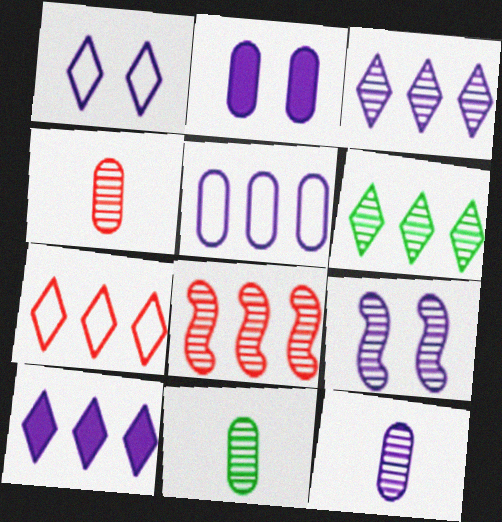[[1, 2, 9], 
[2, 5, 12], 
[3, 9, 12], 
[4, 6, 9], 
[4, 11, 12], 
[6, 7, 10]]